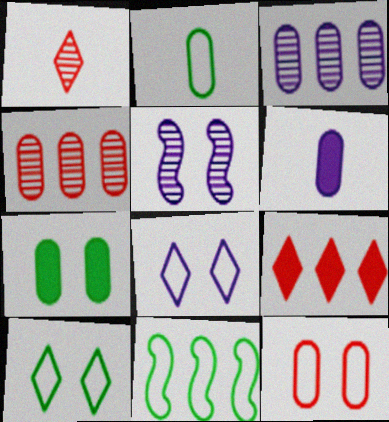[[2, 5, 9], 
[2, 10, 11], 
[3, 9, 11]]